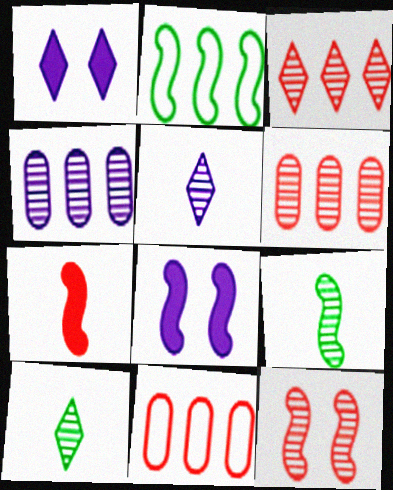[[1, 9, 11], 
[4, 10, 12], 
[8, 10, 11]]